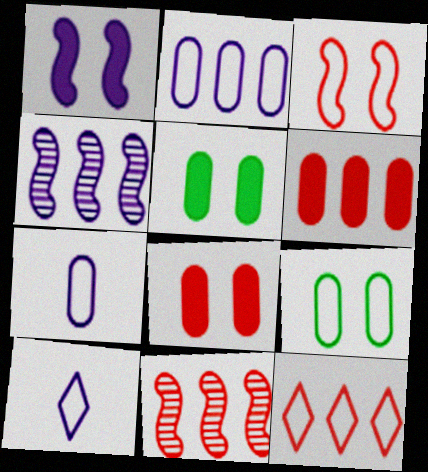[[5, 10, 11], 
[6, 11, 12]]